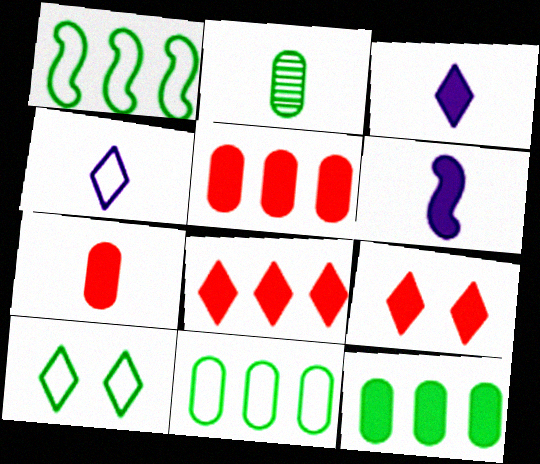[[6, 9, 12]]